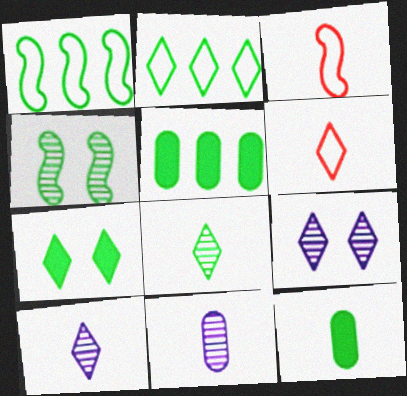[[2, 4, 12], 
[2, 7, 8], 
[3, 5, 9], 
[3, 10, 12]]